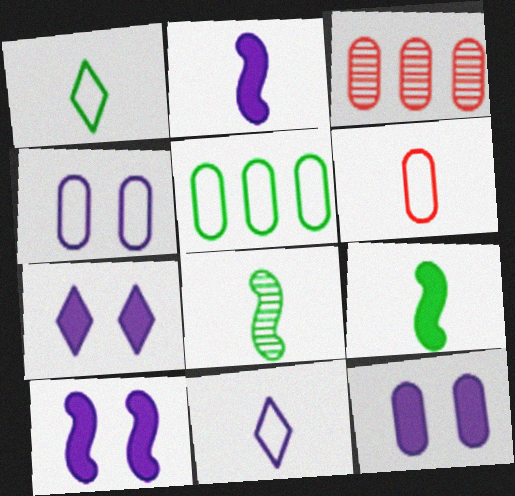[[1, 3, 10], 
[4, 5, 6], 
[7, 10, 12]]